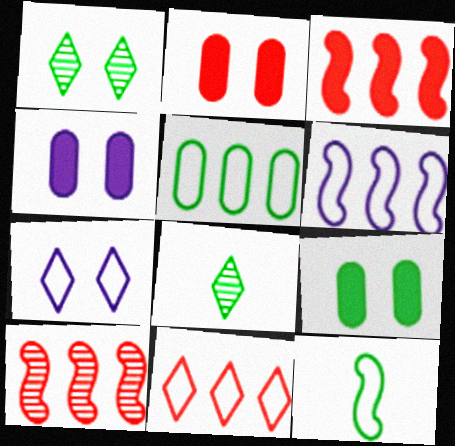[[2, 4, 9], 
[2, 6, 8], 
[5, 6, 11]]